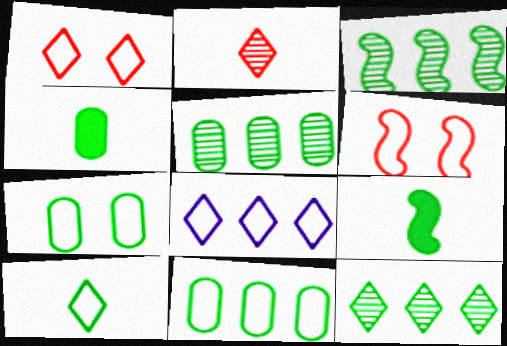[[1, 8, 10], 
[3, 5, 12], 
[4, 5, 7], 
[7, 9, 12]]